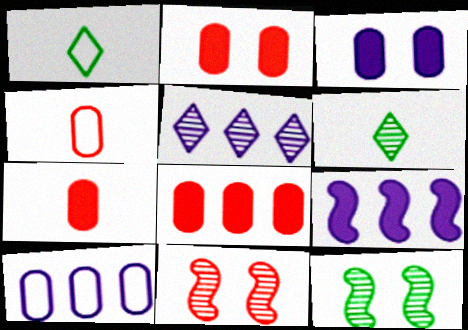[[2, 7, 8], 
[5, 9, 10]]